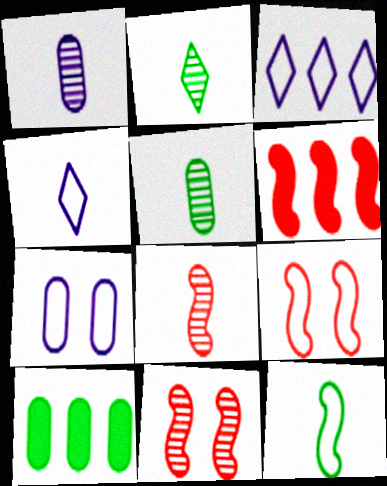[[1, 2, 8], 
[2, 6, 7], 
[4, 10, 11], 
[6, 8, 9]]